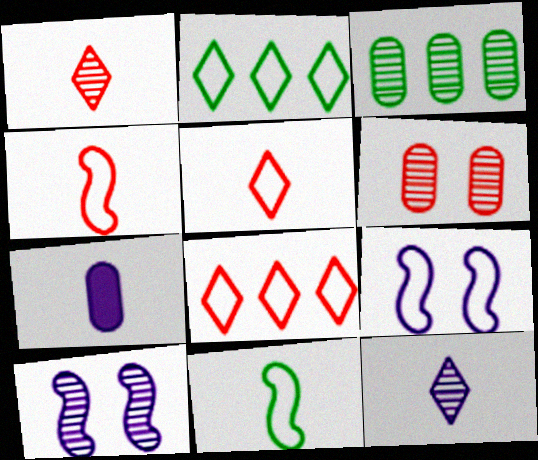[[1, 3, 10], 
[1, 7, 11]]